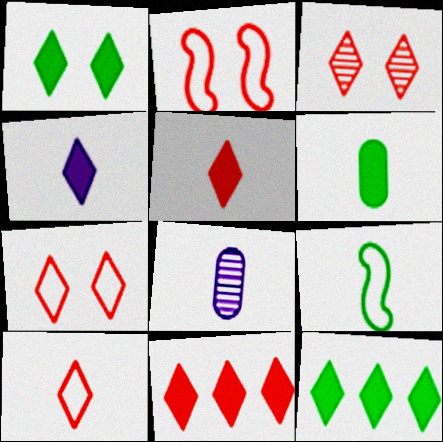[[1, 4, 11], 
[2, 8, 12], 
[3, 10, 11], 
[5, 8, 9]]